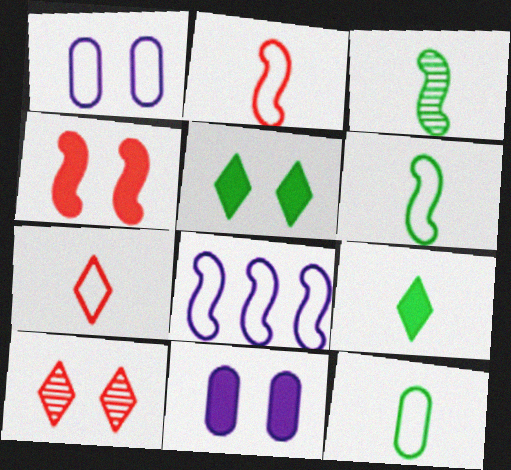[[3, 4, 8], 
[3, 9, 12], 
[4, 5, 11]]